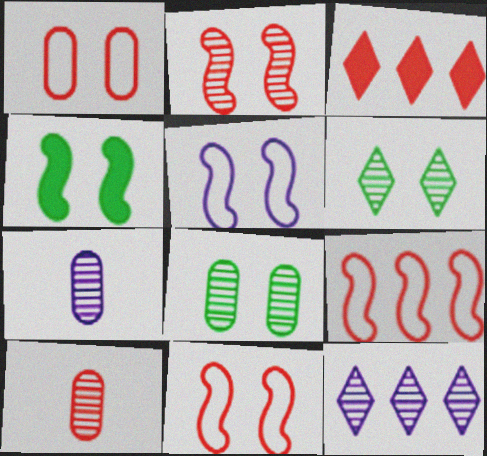[[2, 4, 5], 
[3, 10, 11]]